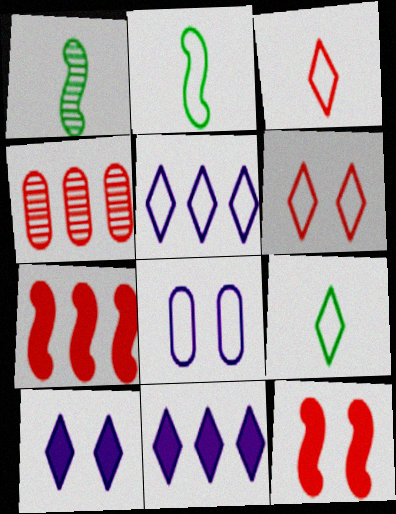[[2, 4, 10], 
[3, 4, 12], 
[5, 6, 9]]